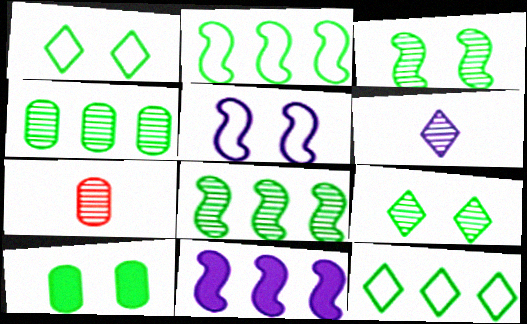[[1, 3, 10], 
[1, 7, 11]]